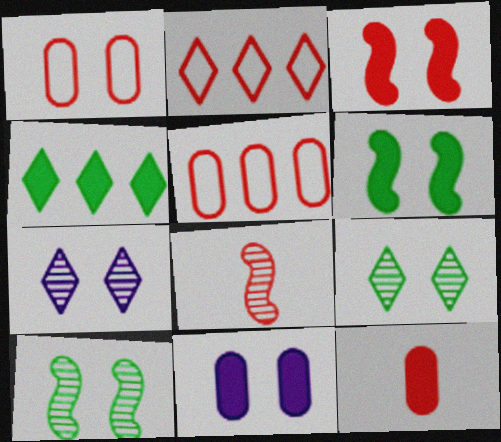[[1, 6, 7]]